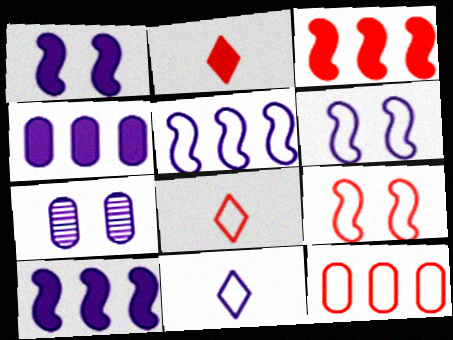[[7, 10, 11], 
[8, 9, 12]]